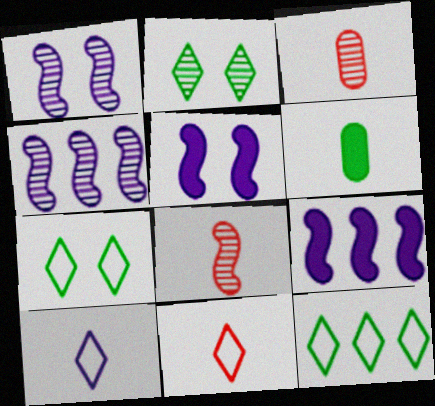[[2, 3, 4], 
[3, 5, 12], 
[3, 7, 9], 
[6, 8, 10]]